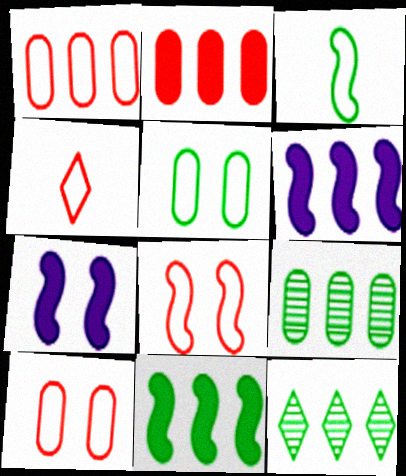[[1, 4, 8], 
[1, 6, 12], 
[4, 7, 9]]